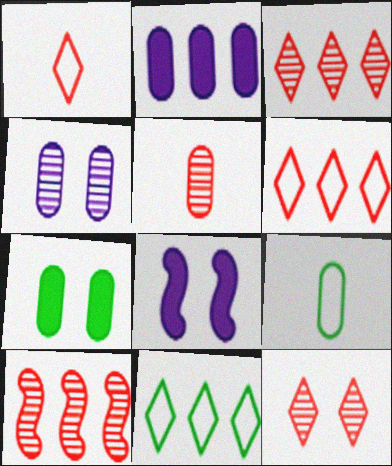[[2, 10, 11], 
[3, 8, 9], 
[5, 8, 11], 
[5, 10, 12]]